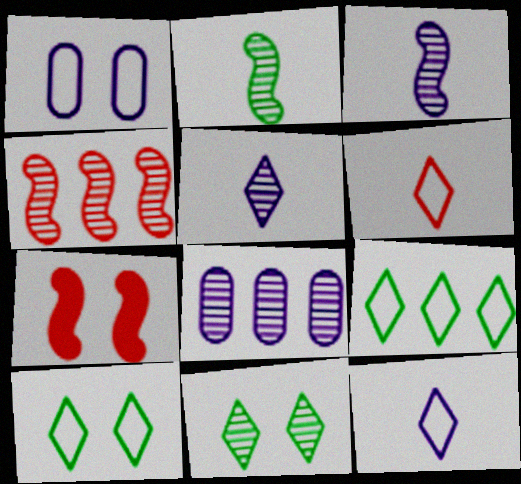[[1, 7, 11]]